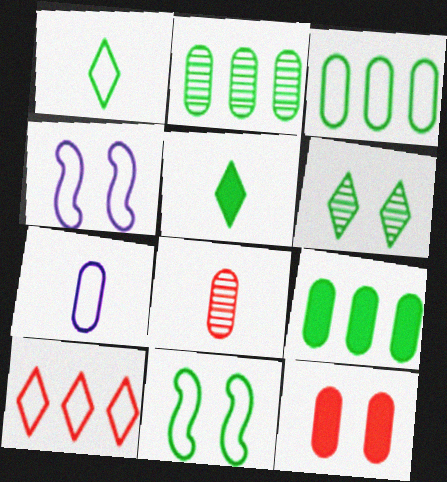[[1, 3, 11], 
[2, 3, 9], 
[2, 5, 11], 
[2, 7, 12], 
[4, 6, 12], 
[7, 10, 11]]